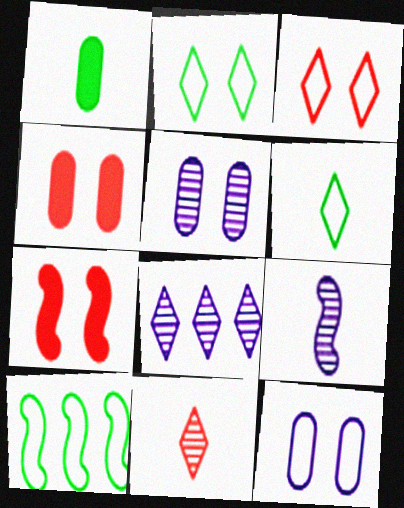[[2, 5, 7], 
[5, 8, 9], 
[7, 9, 10]]